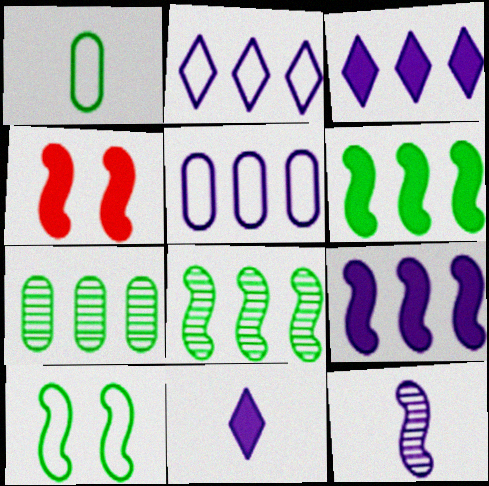[]